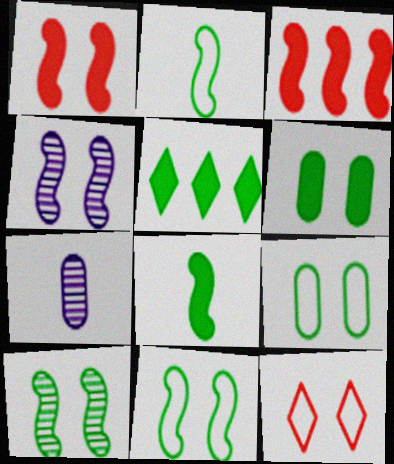[[1, 4, 11], 
[2, 3, 4], 
[4, 6, 12], 
[5, 6, 8]]